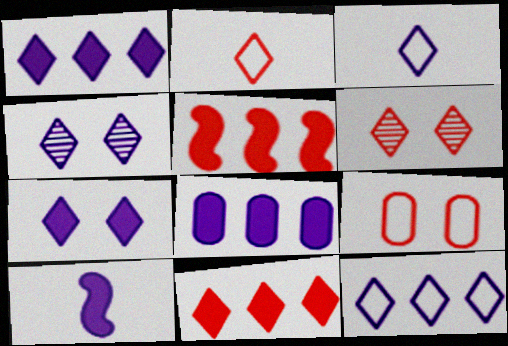[[1, 3, 4], 
[2, 6, 11], 
[7, 8, 10]]